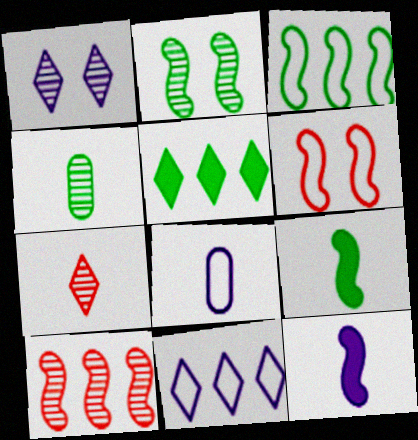[[1, 4, 10], 
[2, 3, 9], 
[7, 8, 9]]